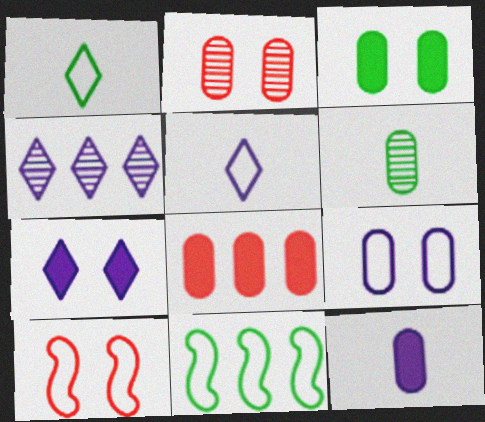[[2, 3, 9], 
[3, 8, 12], 
[4, 5, 7], 
[4, 8, 11], 
[6, 8, 9]]